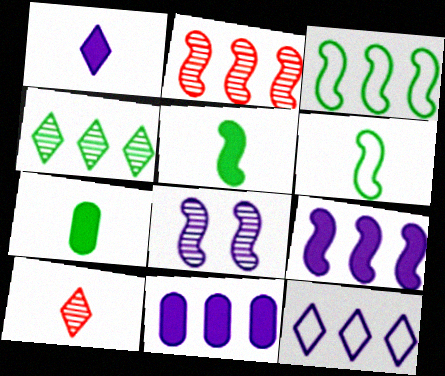[[2, 3, 9]]